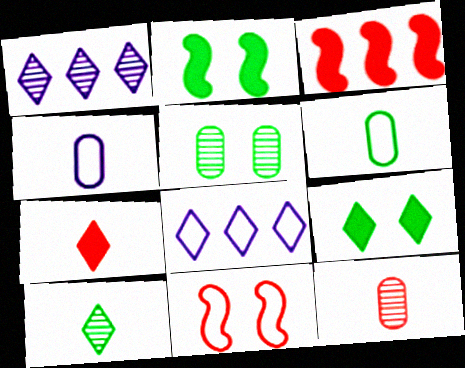[[2, 8, 12], 
[6, 8, 11]]